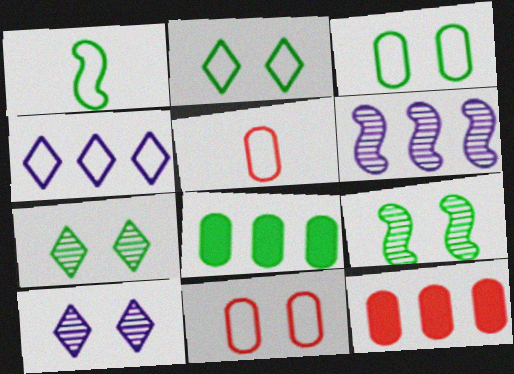[[1, 4, 11], 
[1, 7, 8], 
[1, 10, 12]]